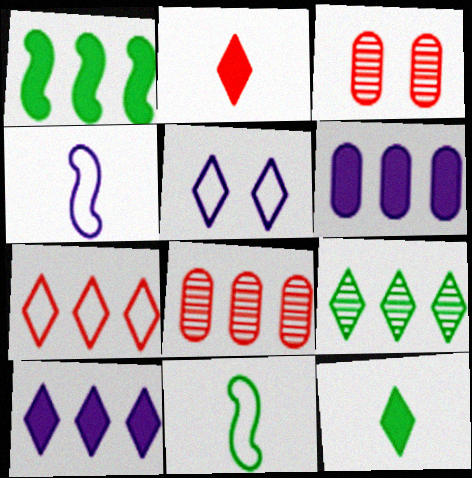[[2, 5, 9], 
[3, 10, 11], 
[7, 9, 10]]